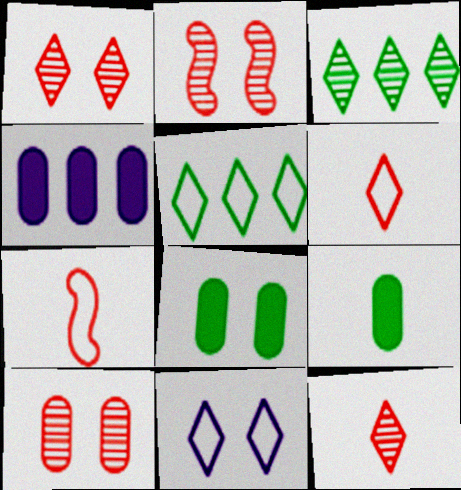[[1, 2, 10], 
[2, 8, 11], 
[5, 6, 11]]